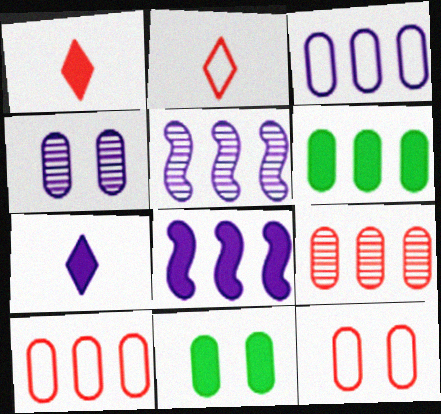[[1, 8, 11], 
[2, 5, 11], 
[3, 6, 9], 
[4, 11, 12]]